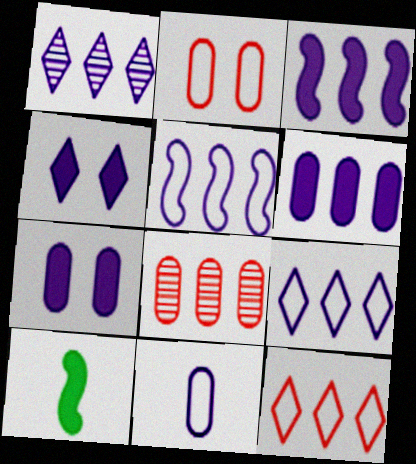[[1, 2, 10], 
[1, 5, 6]]